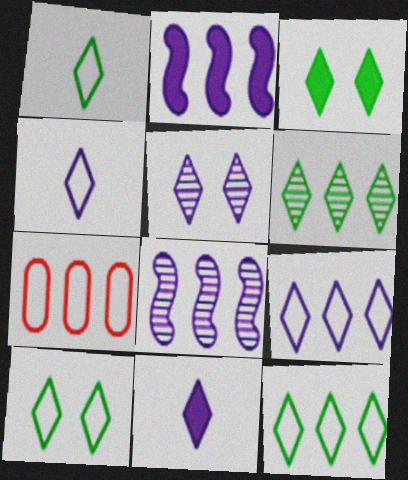[[1, 3, 6], 
[1, 10, 12], 
[2, 6, 7], 
[5, 9, 11]]